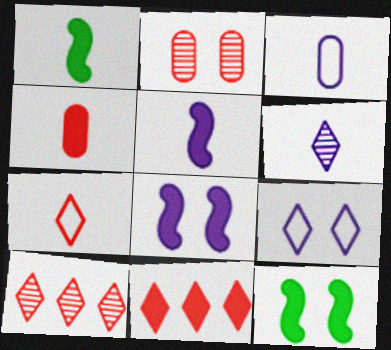[[2, 9, 12], 
[3, 5, 6], 
[3, 10, 12]]